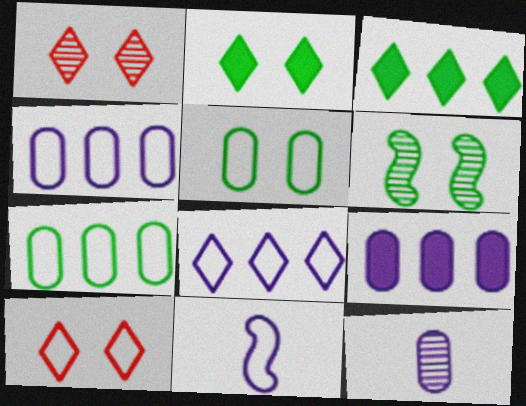[[2, 5, 6], 
[7, 10, 11]]